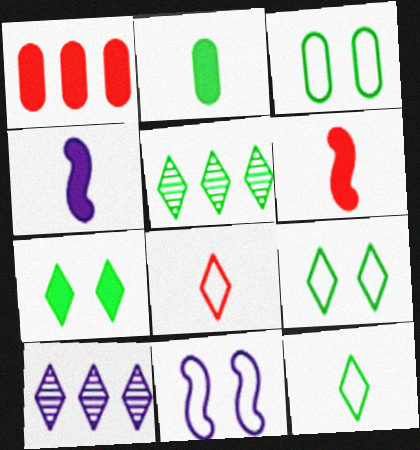[[1, 4, 7], 
[3, 6, 10], 
[5, 7, 12], 
[7, 8, 10]]